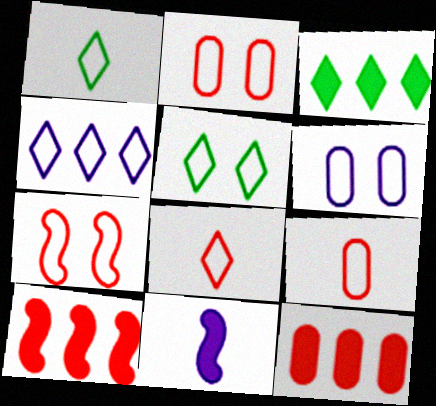[[4, 5, 8], 
[5, 6, 7]]